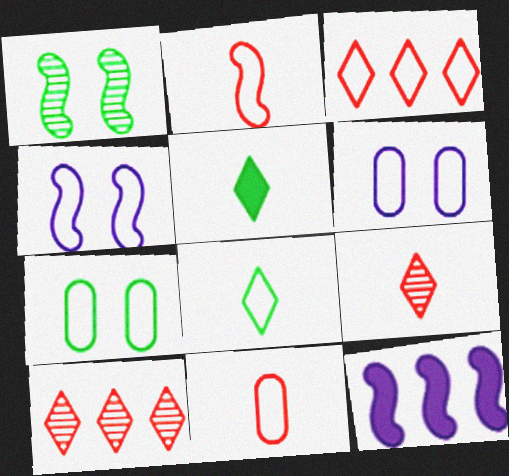[[1, 2, 12], 
[7, 9, 12]]